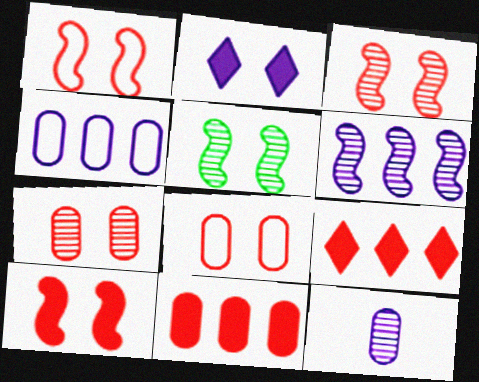[[1, 3, 10], 
[2, 5, 8]]